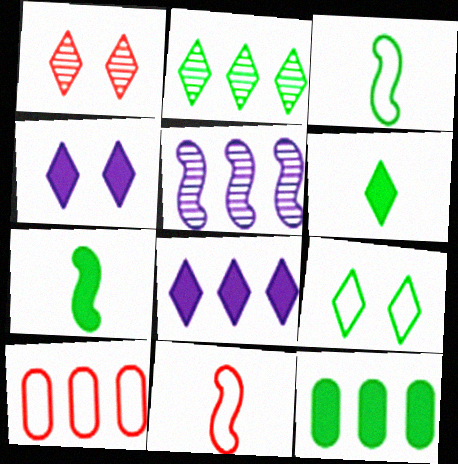[[1, 4, 9], 
[2, 6, 9]]